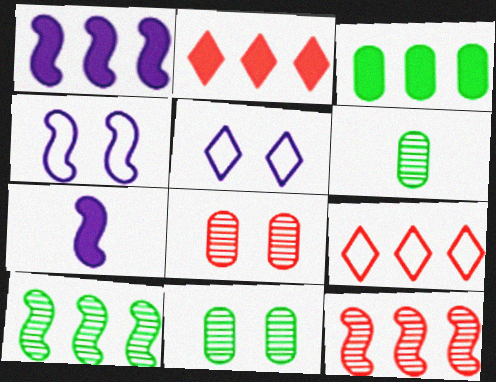[[1, 2, 3], 
[2, 4, 6], 
[7, 9, 11]]